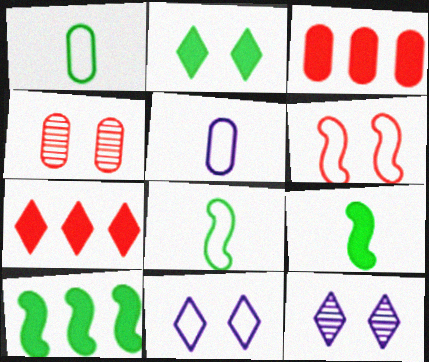[[3, 8, 12]]